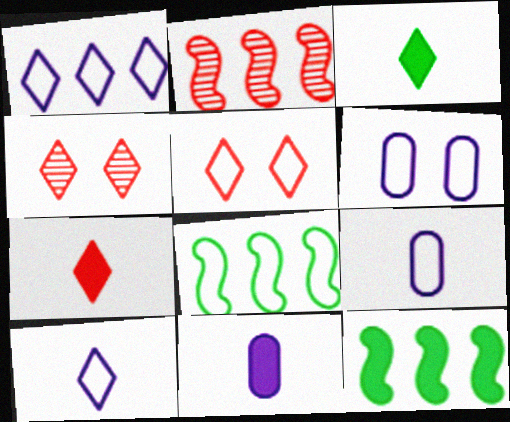[[1, 3, 4], 
[2, 3, 6], 
[4, 8, 11], 
[4, 9, 12], 
[5, 8, 9]]